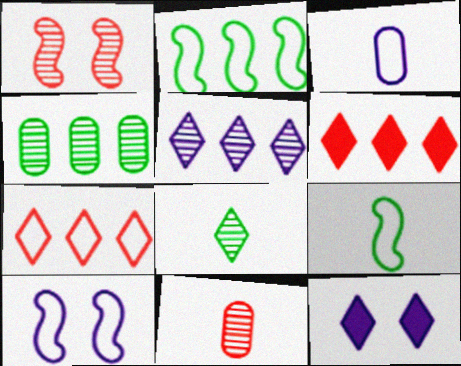[[2, 11, 12], 
[7, 8, 12]]